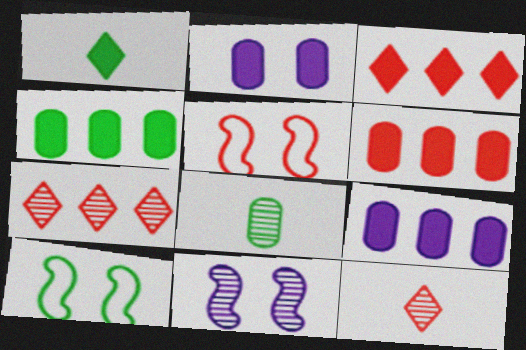[[4, 6, 9], 
[5, 6, 12], 
[7, 8, 11], 
[9, 10, 12]]